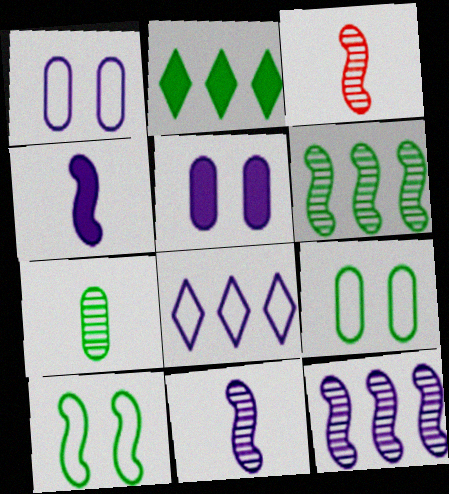[[1, 2, 3], 
[2, 7, 10], 
[5, 8, 11]]